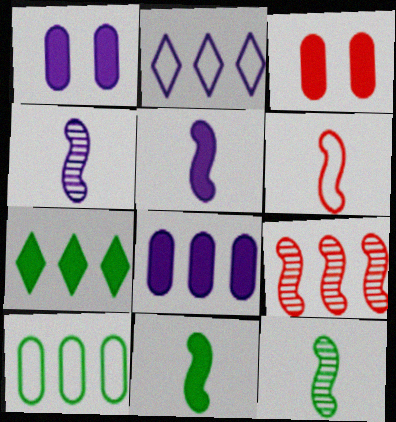[[1, 2, 4], 
[2, 3, 12], 
[3, 5, 7], 
[4, 6, 11], 
[5, 6, 12]]